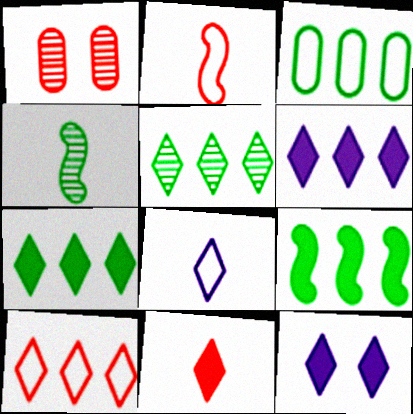[[1, 8, 9], 
[3, 5, 9], 
[5, 6, 10], 
[7, 11, 12]]